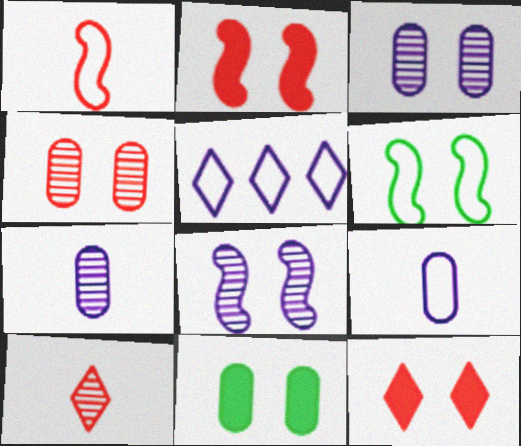[[2, 6, 8], 
[3, 6, 12]]